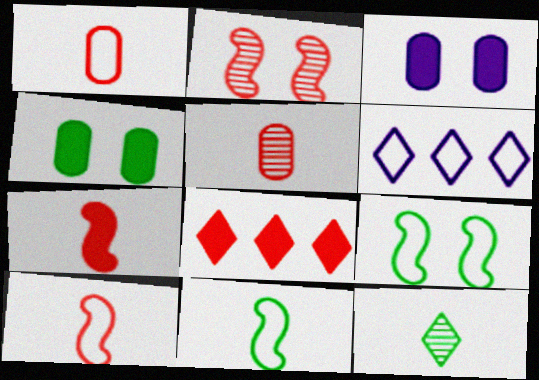[[1, 2, 8], 
[1, 6, 9]]